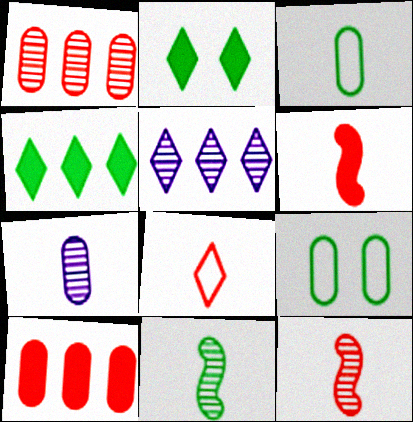[[2, 5, 8], 
[4, 9, 11], 
[5, 6, 9], 
[7, 9, 10]]